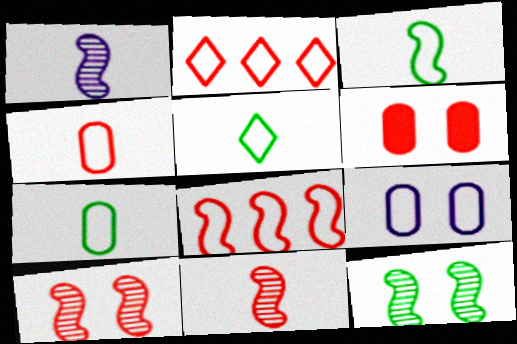[[2, 3, 9], 
[2, 6, 11], 
[3, 5, 7], 
[5, 8, 9]]